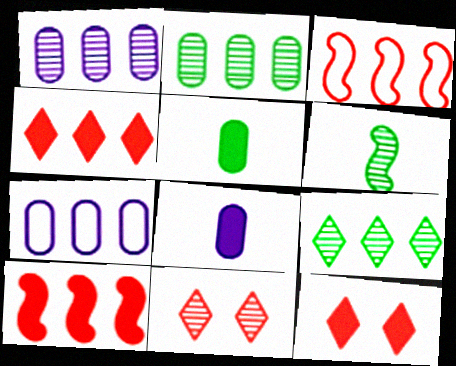[[1, 6, 11], 
[6, 7, 12], 
[7, 9, 10]]